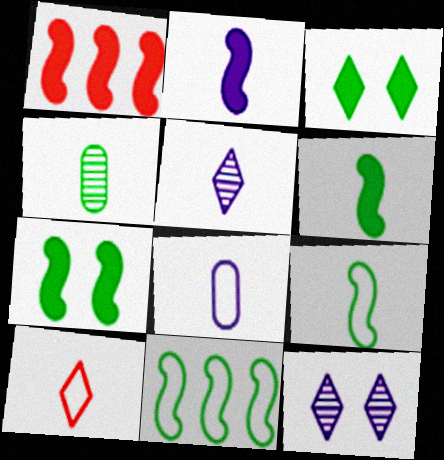[[1, 2, 7], 
[2, 4, 10], 
[2, 5, 8], 
[3, 4, 11], 
[8, 9, 10]]